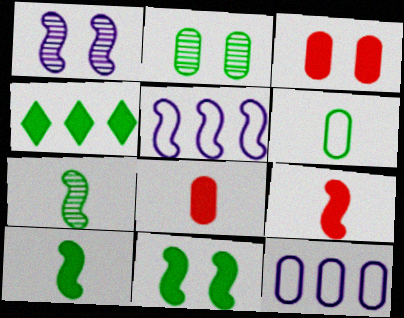[[2, 8, 12]]